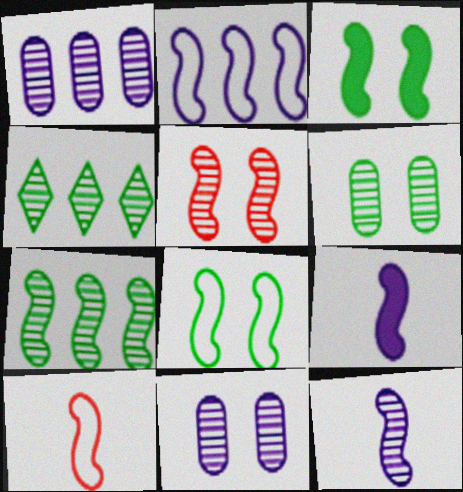[[2, 8, 10], 
[5, 7, 12]]